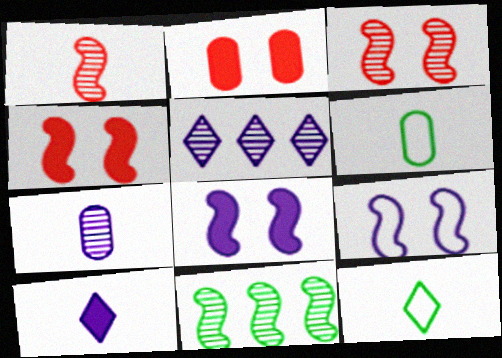[[1, 6, 10], 
[4, 5, 6]]